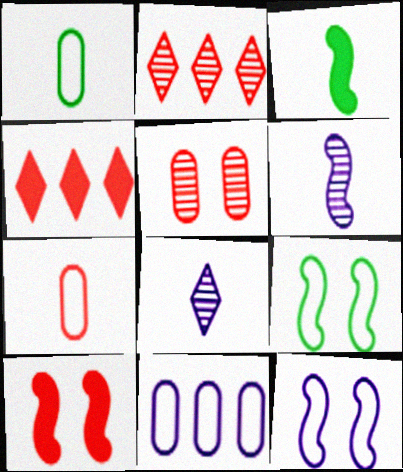[[2, 7, 10], 
[3, 7, 8]]